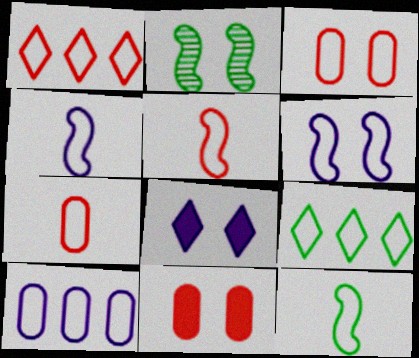[[1, 3, 5], 
[2, 3, 8], 
[3, 4, 9], 
[4, 5, 12], 
[6, 7, 9]]